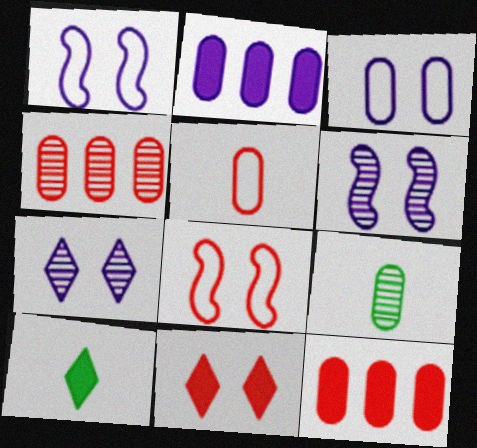[[1, 4, 10], 
[3, 9, 12]]